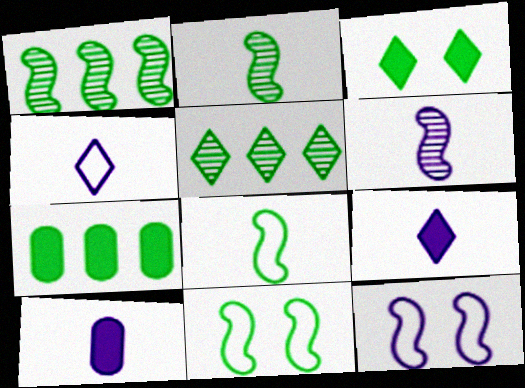[[4, 6, 10]]